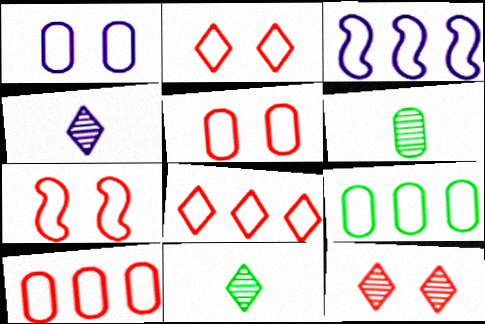[[2, 5, 7], 
[3, 8, 9]]